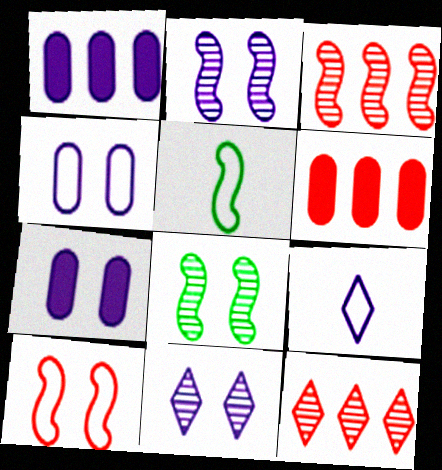[[1, 2, 9], 
[5, 6, 11], 
[5, 7, 12], 
[6, 8, 9]]